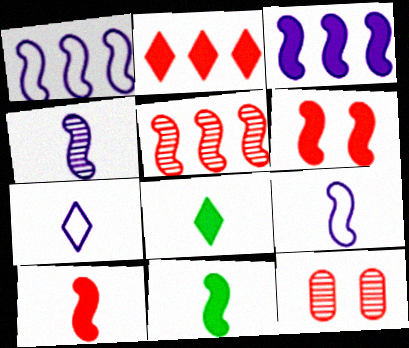[[1, 8, 12], 
[3, 6, 11]]